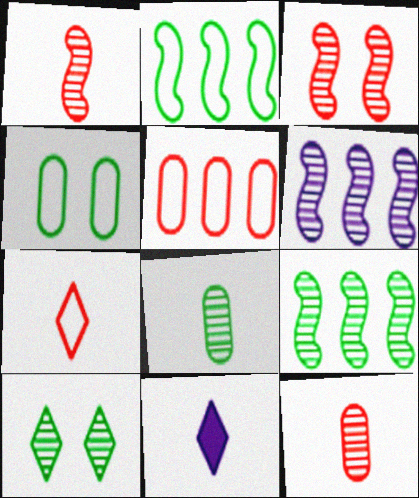[[6, 10, 12], 
[8, 9, 10]]